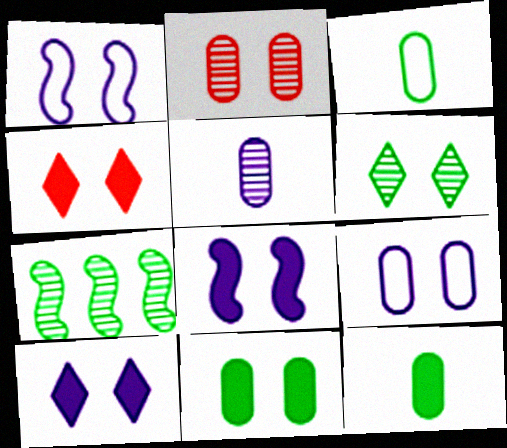[[2, 9, 11], 
[4, 8, 11]]